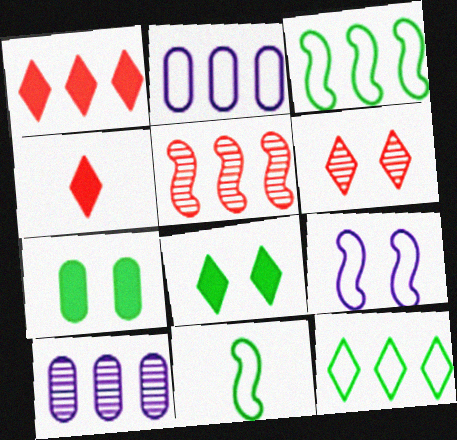[[1, 3, 10], 
[6, 7, 9]]